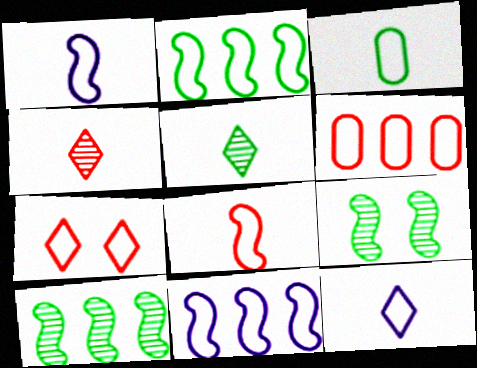[[3, 7, 11], 
[3, 8, 12], 
[6, 7, 8]]